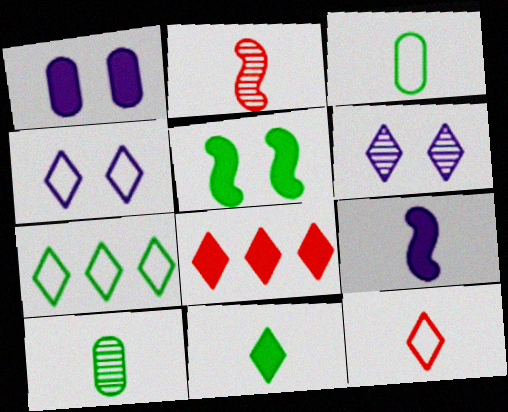[[1, 2, 7], 
[4, 7, 12], 
[5, 7, 10], 
[9, 10, 12]]